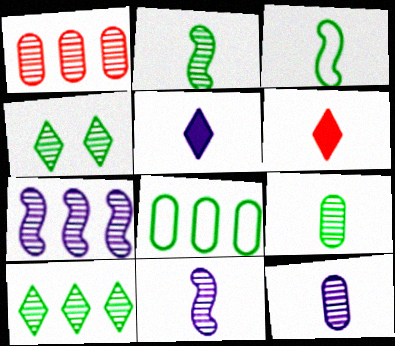[[1, 4, 11], 
[1, 7, 10], 
[3, 6, 12]]